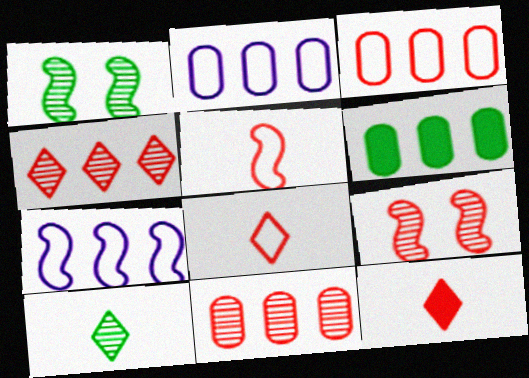[[1, 2, 12], 
[2, 6, 11], 
[3, 9, 12], 
[4, 6, 7]]